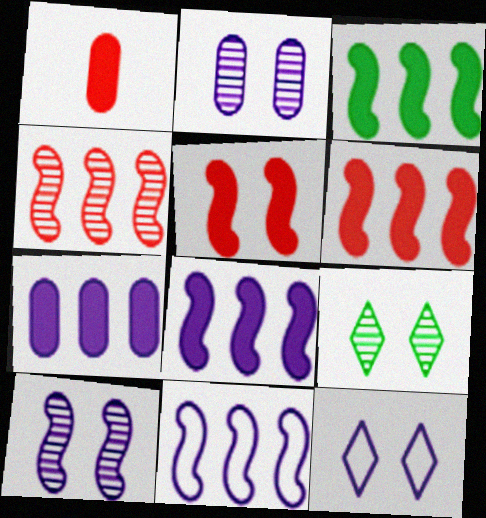[[1, 9, 11], 
[3, 4, 11], 
[3, 6, 8]]